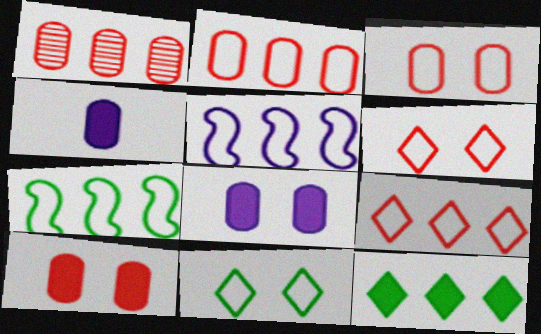[[1, 5, 12]]